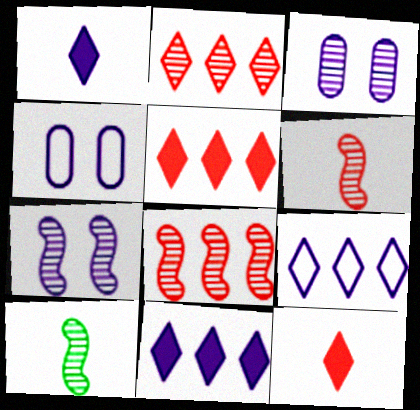[[2, 3, 10], 
[4, 5, 10], 
[7, 8, 10]]